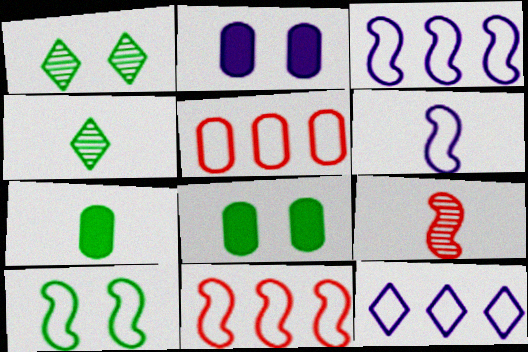[[1, 8, 10], 
[2, 4, 11], 
[6, 10, 11], 
[8, 9, 12]]